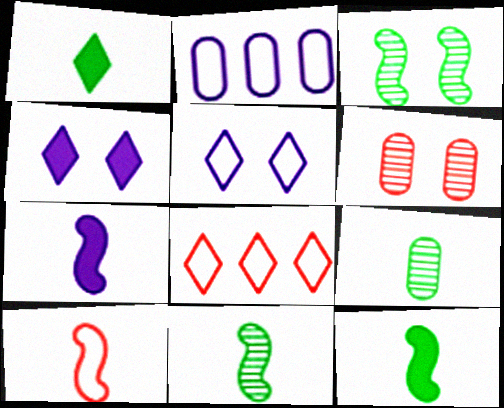[[7, 10, 11]]